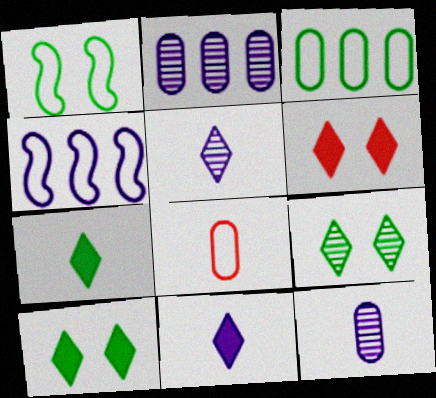[]